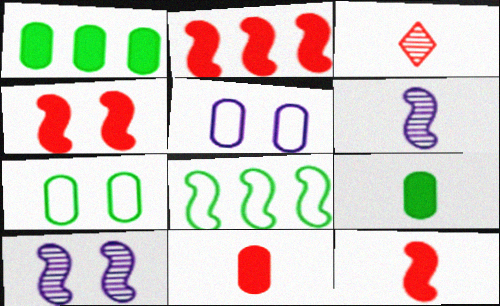[[2, 4, 12], 
[4, 6, 8], 
[8, 10, 12]]